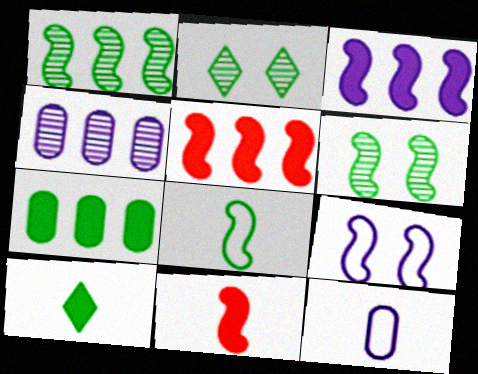[[1, 9, 11], 
[2, 5, 12], 
[2, 7, 8]]